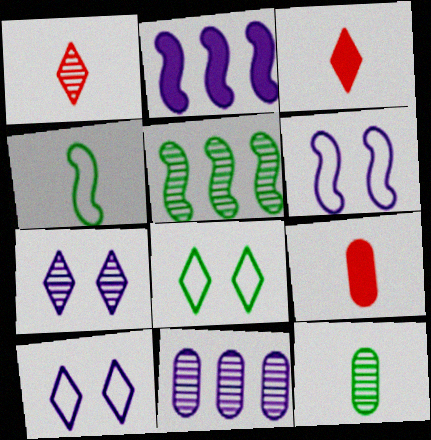[[5, 9, 10]]